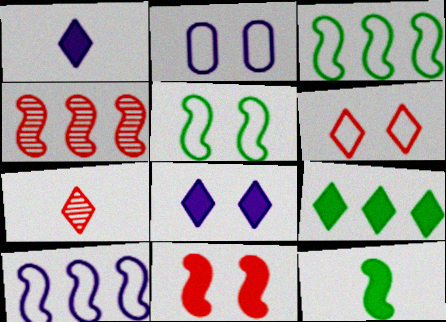[[2, 5, 6]]